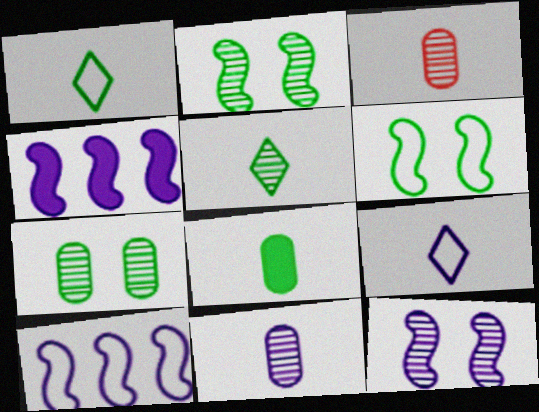[]